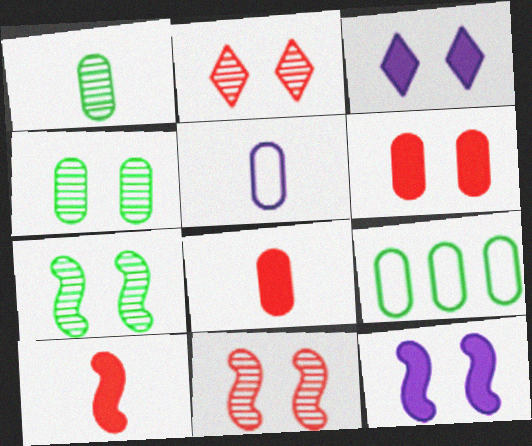[[1, 5, 8]]